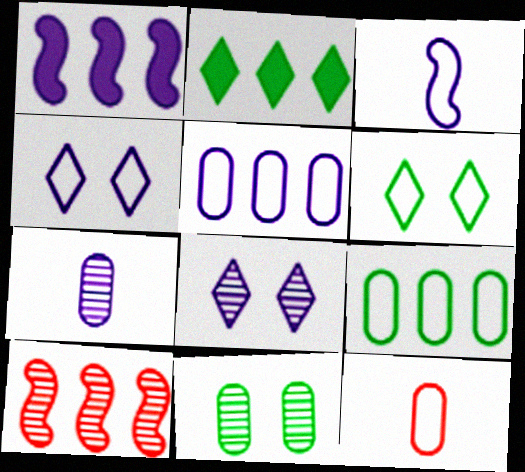[[1, 4, 7], 
[2, 5, 10], 
[3, 4, 5]]